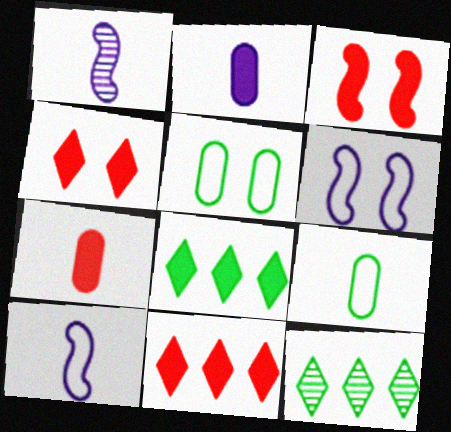[[1, 5, 11], 
[2, 3, 8], 
[3, 7, 11], 
[6, 7, 12]]